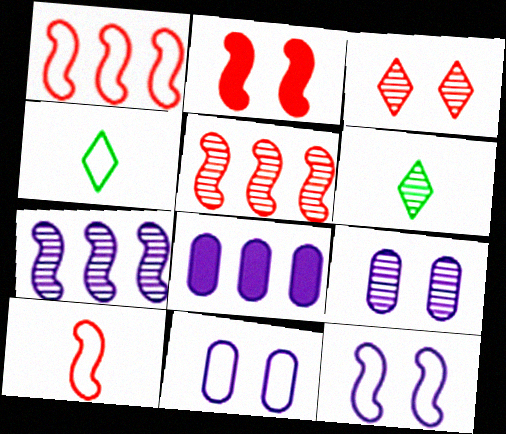[[1, 4, 11], 
[2, 5, 10], 
[5, 6, 9]]